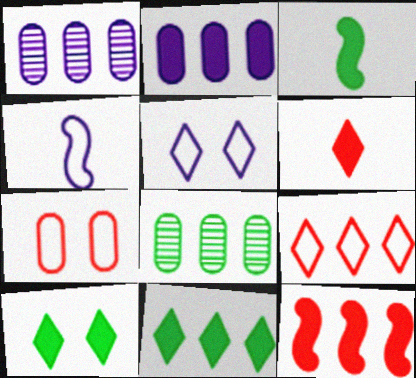[[2, 11, 12]]